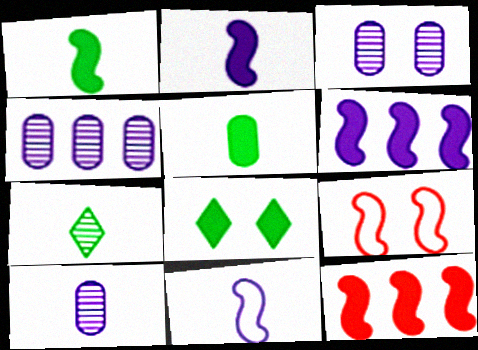[[3, 4, 10], 
[3, 8, 9]]